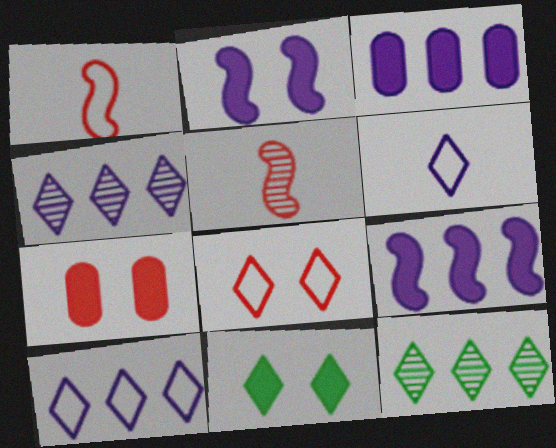[[2, 7, 11]]